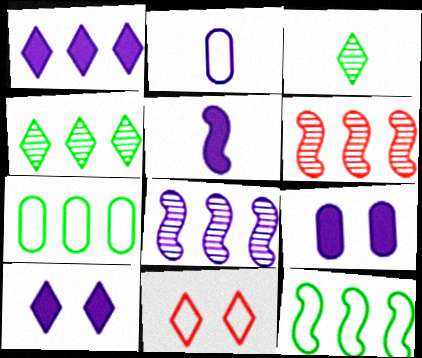[[1, 3, 11], 
[1, 5, 9], 
[1, 6, 7], 
[2, 8, 10], 
[2, 11, 12]]